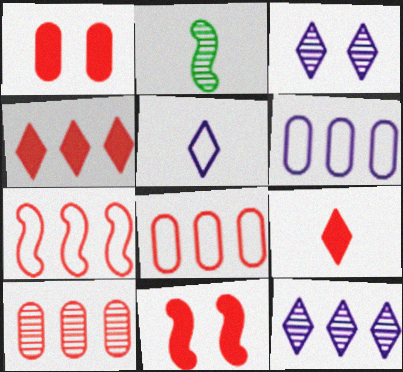[[2, 3, 10], 
[4, 7, 10]]